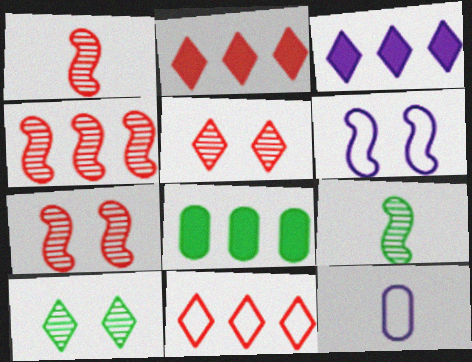[[1, 4, 7]]